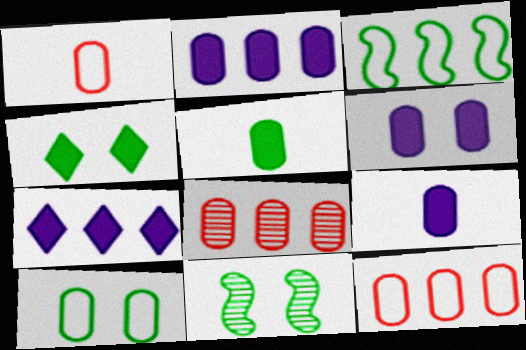[[1, 7, 11], 
[2, 6, 9], 
[3, 7, 8], 
[4, 10, 11], 
[8, 9, 10]]